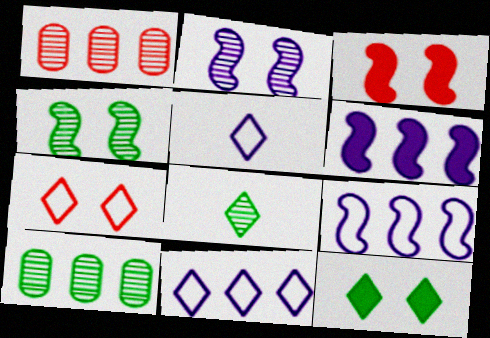[[1, 2, 8], 
[3, 5, 10], 
[4, 8, 10]]